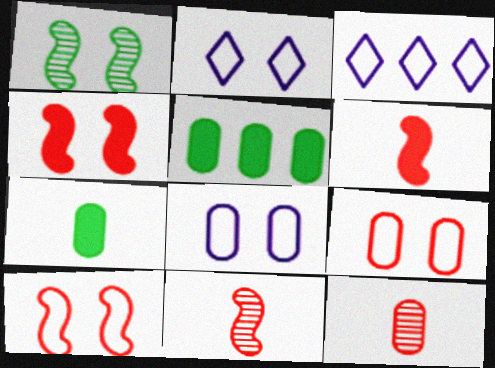[[2, 5, 11], 
[5, 8, 12]]